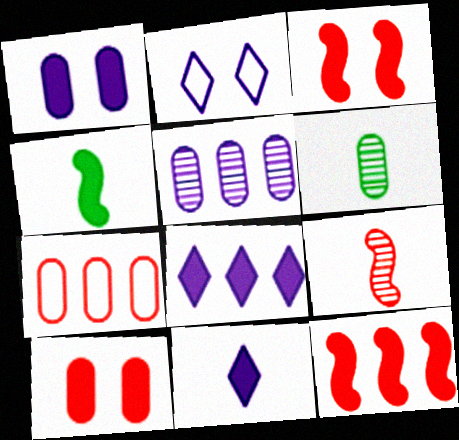[[1, 6, 7], 
[2, 6, 12], 
[4, 8, 10]]